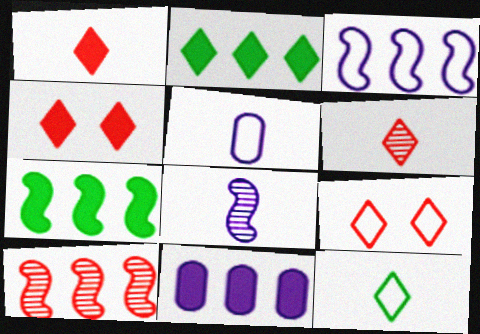[[3, 7, 10]]